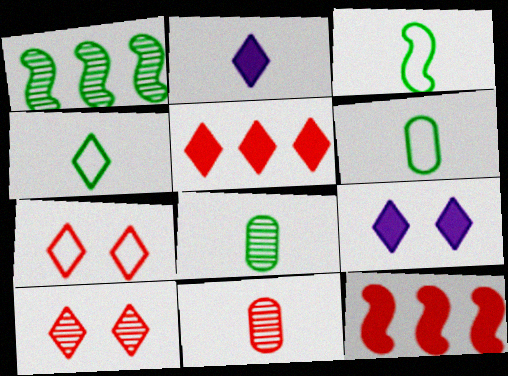[[2, 3, 11], 
[3, 4, 6], 
[7, 11, 12]]